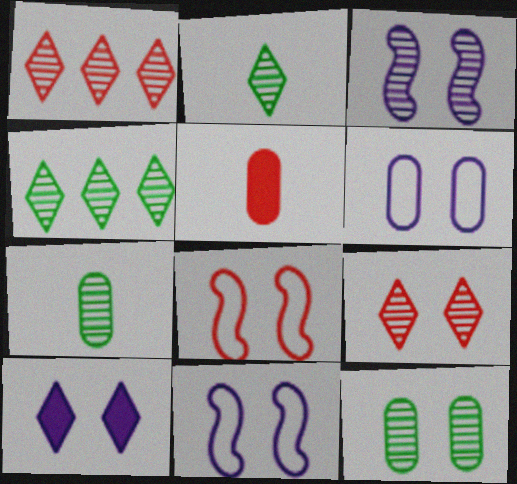[[1, 3, 7], 
[1, 5, 8], 
[3, 6, 10], 
[3, 9, 12], 
[4, 5, 11], 
[8, 10, 12]]